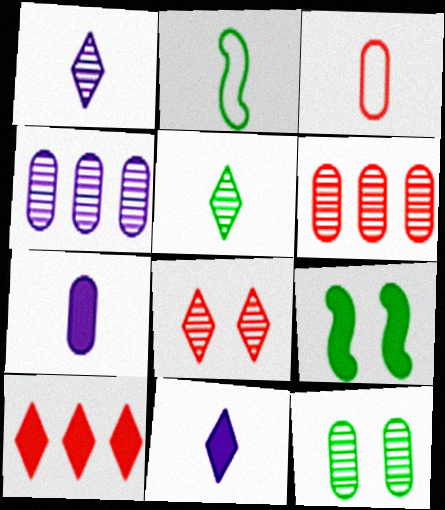[[7, 9, 10]]